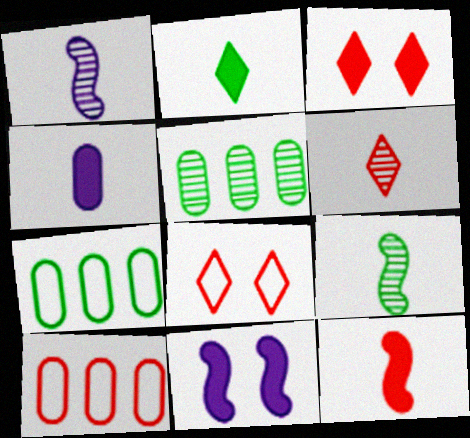[[1, 3, 7], 
[2, 4, 12], 
[6, 7, 11]]